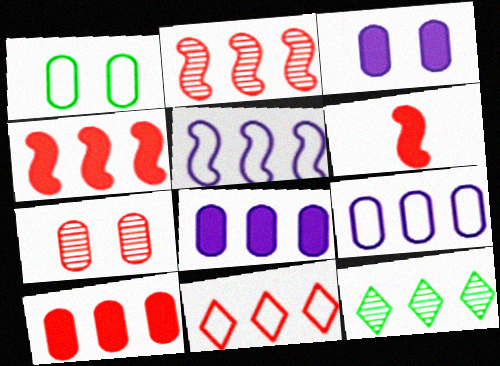[[1, 3, 7], 
[2, 10, 11], 
[4, 9, 12], 
[5, 10, 12], 
[6, 7, 11]]